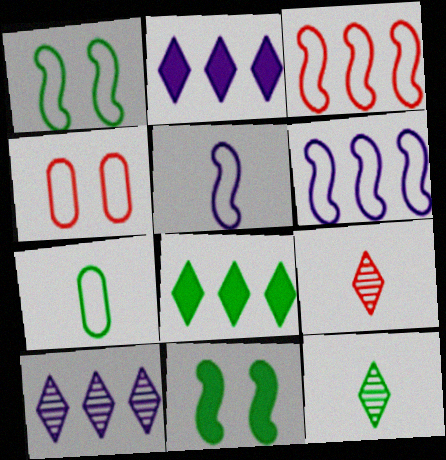[[1, 3, 5]]